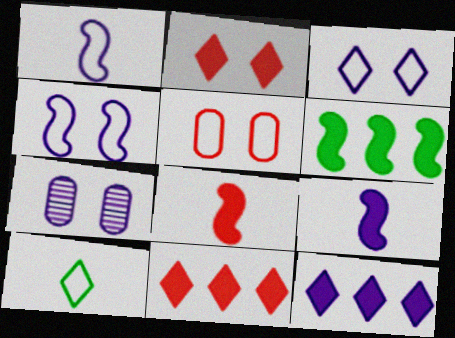[[1, 7, 12]]